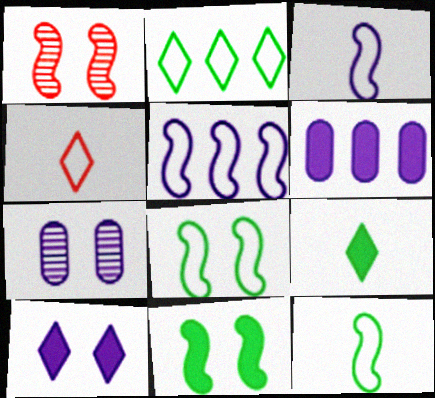[]